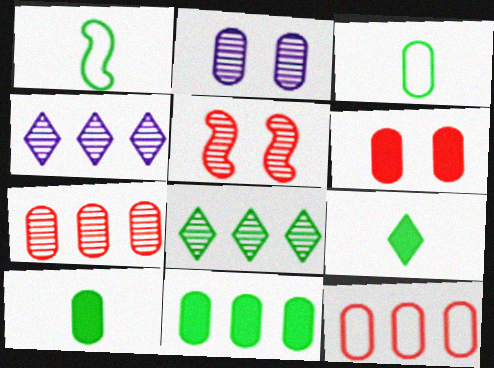[[1, 4, 6], 
[2, 10, 12]]